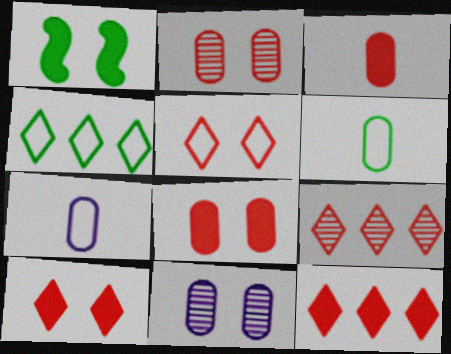[[1, 5, 11], 
[1, 7, 9]]